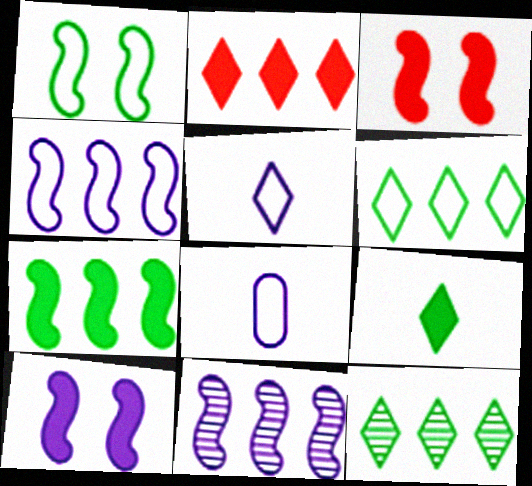[[3, 8, 12]]